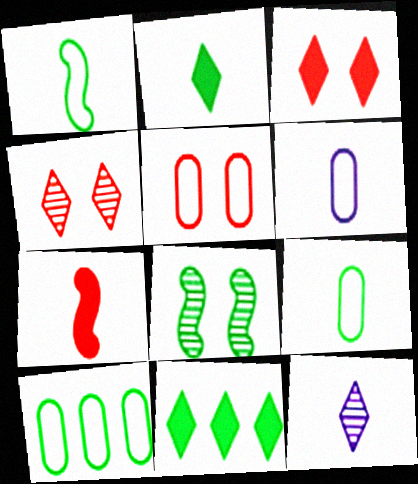[[2, 8, 10], 
[5, 6, 10], 
[7, 9, 12], 
[8, 9, 11]]